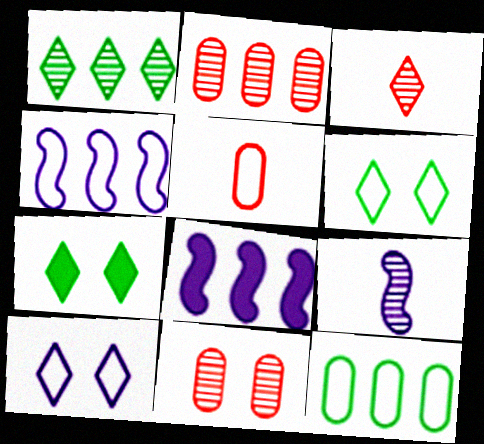[[1, 9, 11], 
[4, 5, 6]]